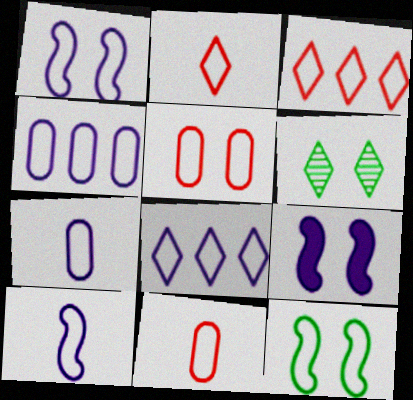[[1, 7, 8], 
[2, 4, 12], 
[3, 7, 12], 
[5, 6, 9], 
[8, 11, 12]]